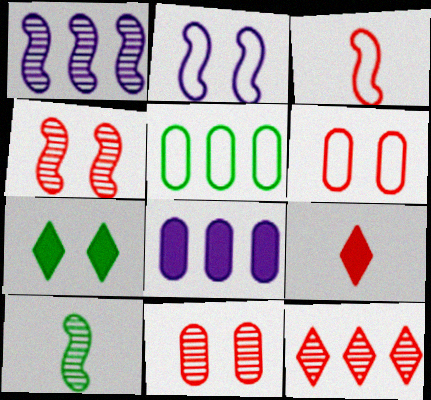[[1, 4, 10], 
[2, 7, 11], 
[5, 7, 10]]